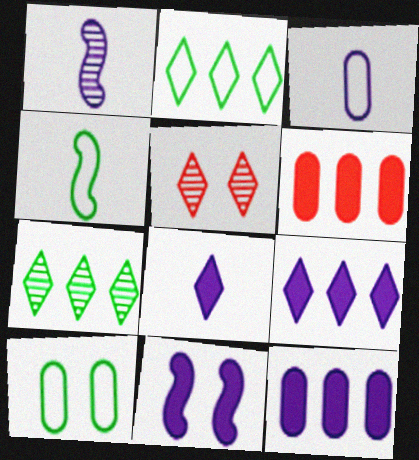[[1, 3, 8], 
[2, 4, 10], 
[2, 5, 8], 
[4, 5, 12], 
[5, 10, 11], 
[8, 11, 12]]